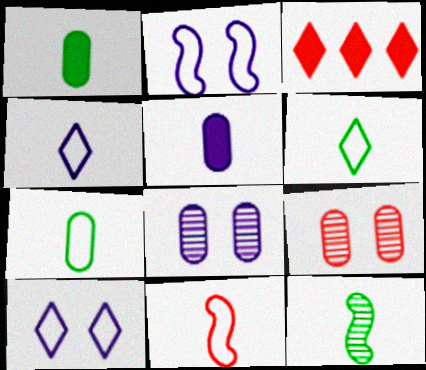[[1, 6, 12], 
[3, 9, 11], 
[4, 7, 11]]